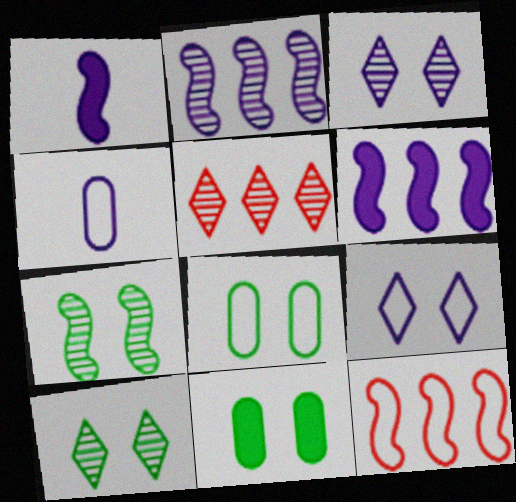[[1, 5, 8], 
[1, 7, 12], 
[3, 4, 6]]